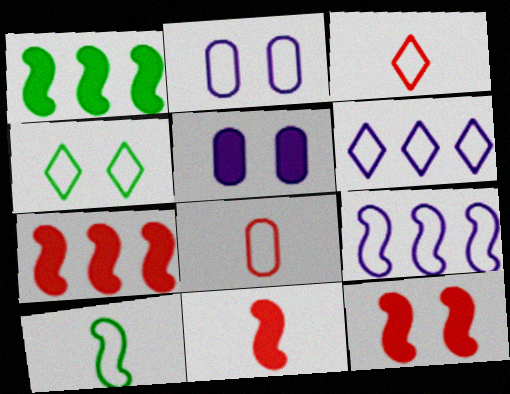[[3, 4, 6], 
[4, 8, 9], 
[7, 11, 12]]